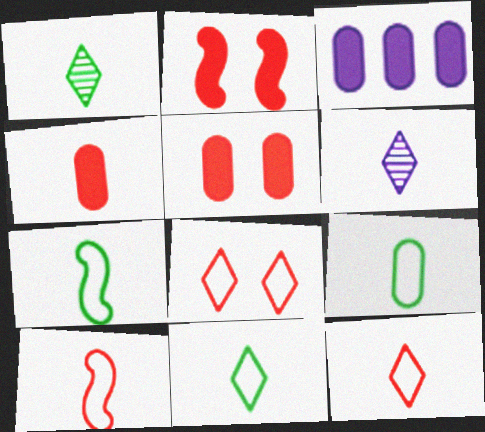[[4, 6, 7], 
[7, 9, 11]]